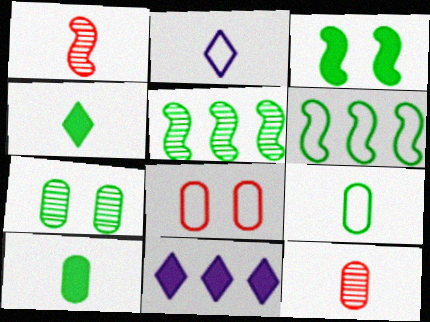[[1, 2, 10], 
[2, 6, 8], 
[4, 6, 7]]